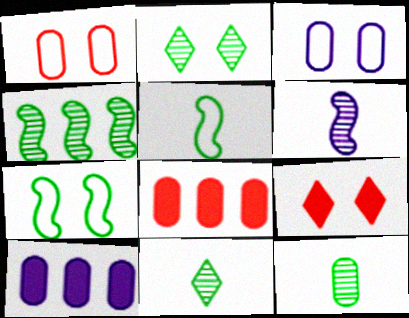[[1, 10, 12], 
[2, 4, 12], 
[3, 8, 12]]